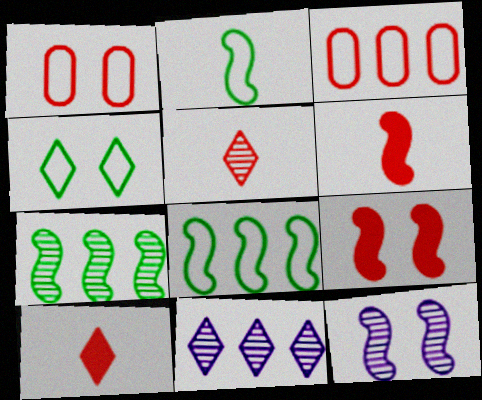[[3, 5, 9], 
[4, 10, 11], 
[6, 8, 12]]